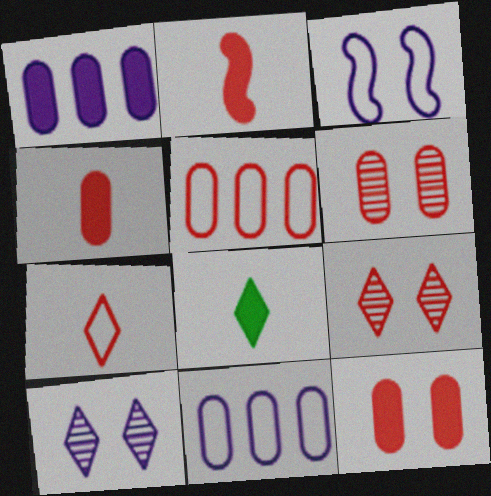[[2, 5, 9], 
[4, 5, 6]]